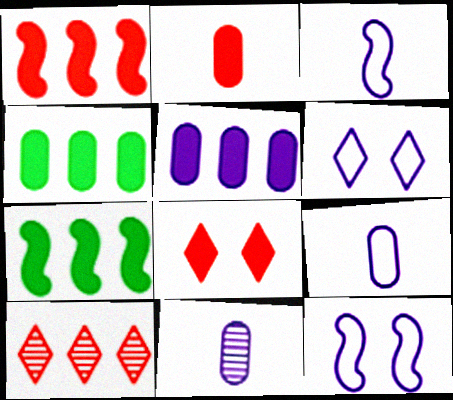[[1, 2, 8]]